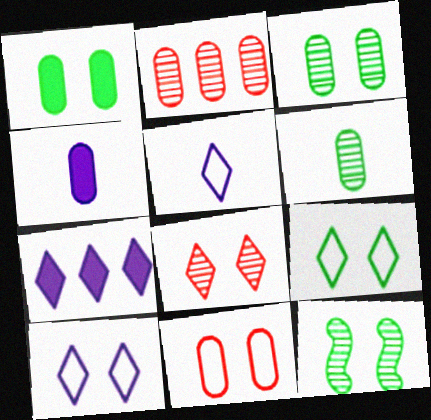[[1, 9, 12]]